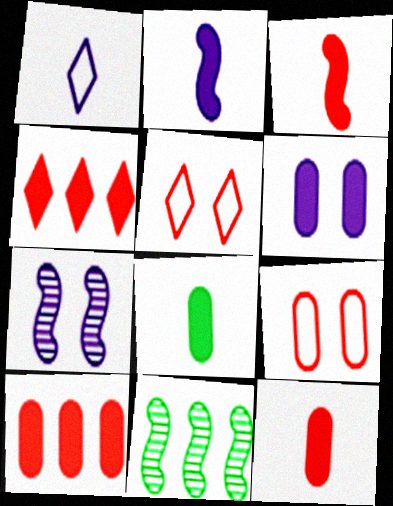[[6, 8, 10]]